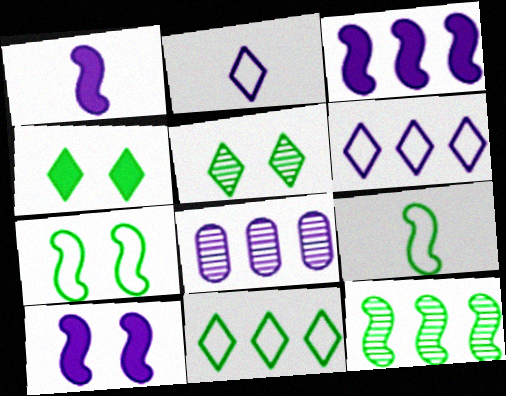[[1, 3, 10], 
[2, 8, 10], 
[3, 6, 8]]